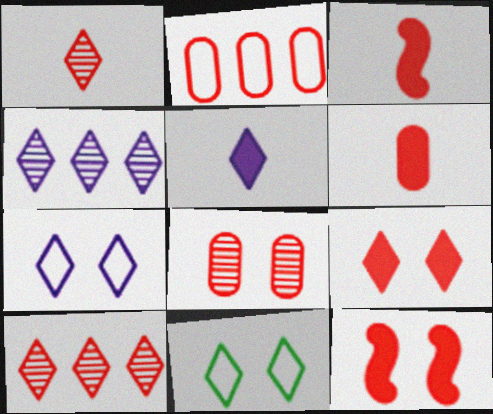[[1, 2, 12], 
[2, 6, 8], 
[4, 5, 7], 
[5, 10, 11]]